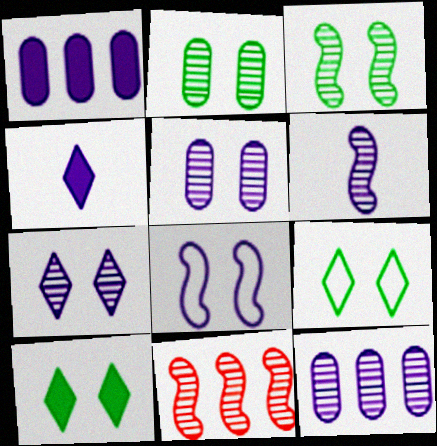[[3, 6, 11], 
[4, 8, 12], 
[6, 7, 12]]